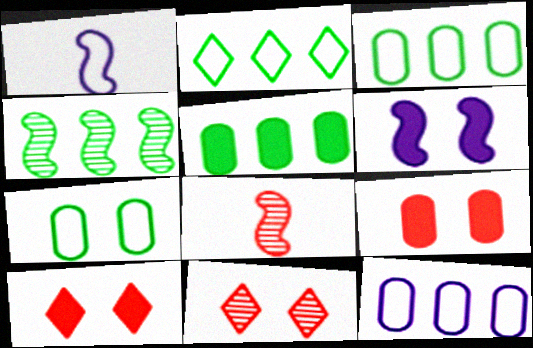[[1, 5, 11], 
[2, 4, 5], 
[6, 7, 11]]